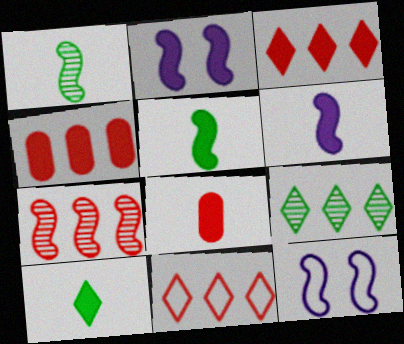[[2, 4, 10], 
[4, 7, 11], 
[5, 7, 12], 
[6, 8, 10], 
[8, 9, 12]]